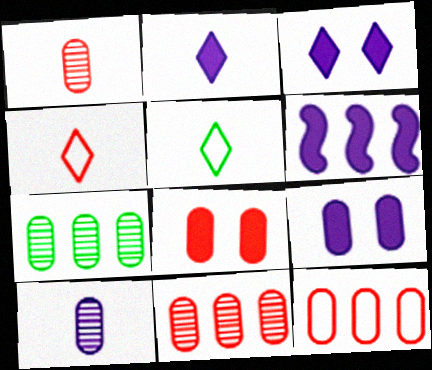[[1, 8, 12], 
[2, 6, 9]]